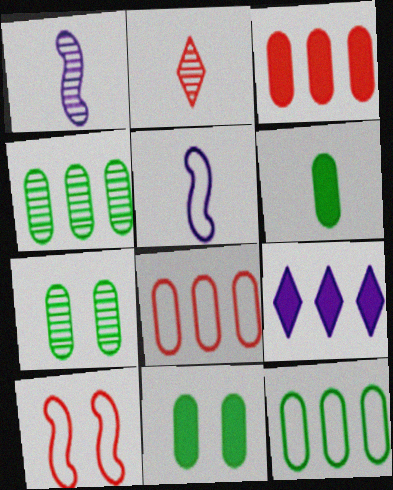[[2, 3, 10], 
[2, 5, 6], 
[6, 7, 12]]